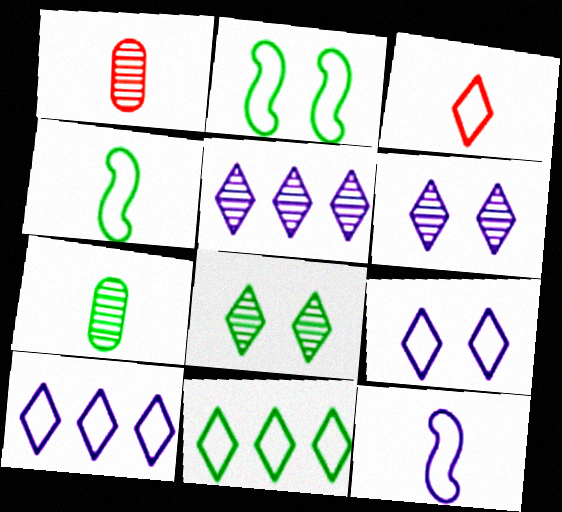[[3, 9, 11]]